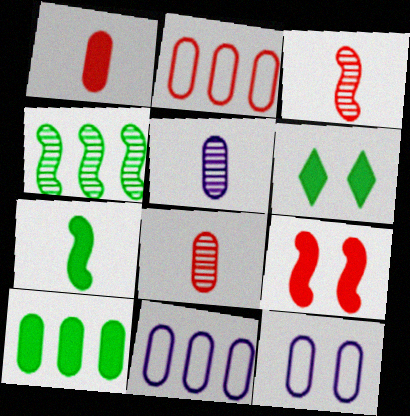[[3, 6, 11], 
[6, 7, 10], 
[8, 10, 12]]